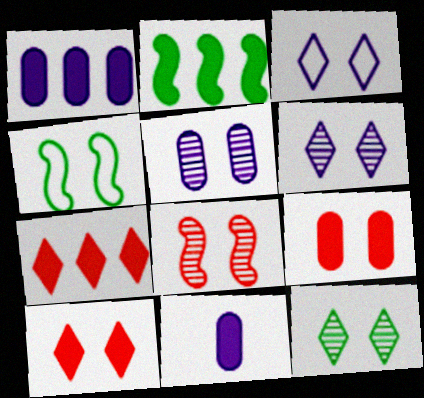[[1, 2, 7], 
[2, 10, 11], 
[3, 10, 12], 
[4, 5, 10], 
[4, 6, 9], 
[5, 8, 12]]